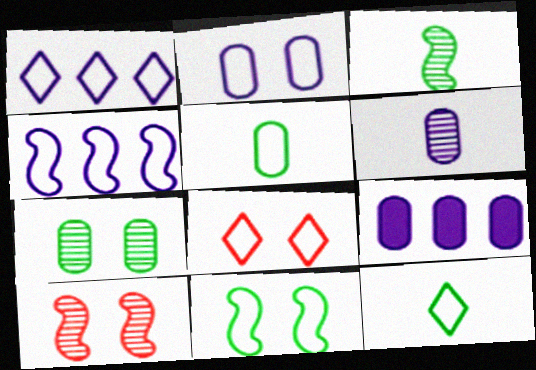[[1, 8, 12], 
[2, 6, 9], 
[2, 8, 11], 
[3, 8, 9], 
[4, 5, 8], 
[9, 10, 12]]